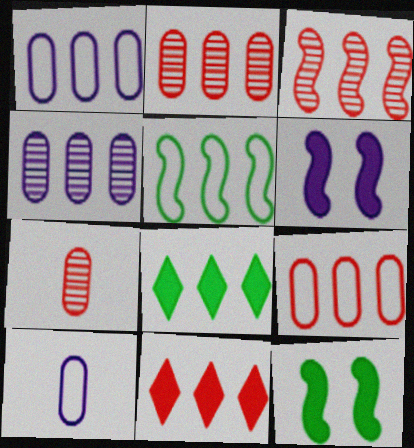[[1, 3, 8], 
[3, 9, 11], 
[4, 5, 11]]